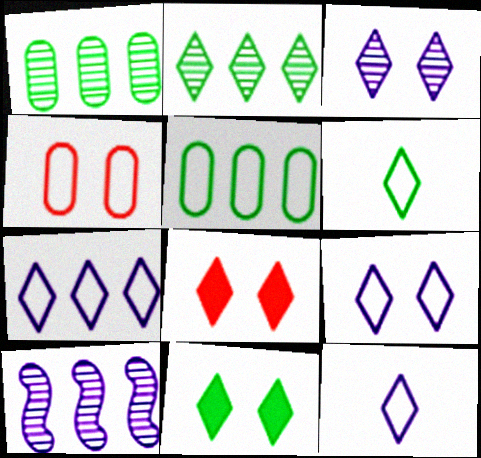[[2, 6, 11], 
[2, 8, 12], 
[7, 9, 12]]